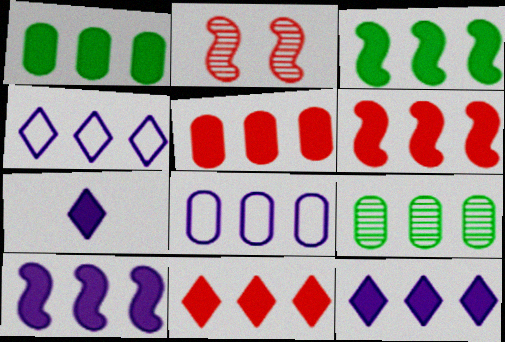[[1, 6, 12], 
[1, 10, 11], 
[3, 5, 12], 
[3, 6, 10], 
[4, 6, 9], 
[5, 6, 11], 
[5, 8, 9]]